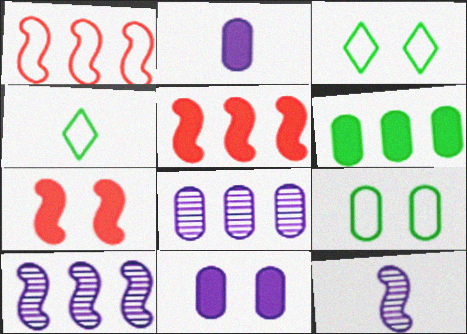[[4, 7, 8]]